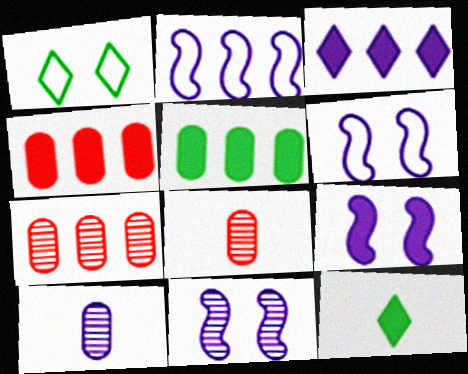[[3, 6, 10], 
[4, 9, 12], 
[6, 7, 12], 
[6, 9, 11]]